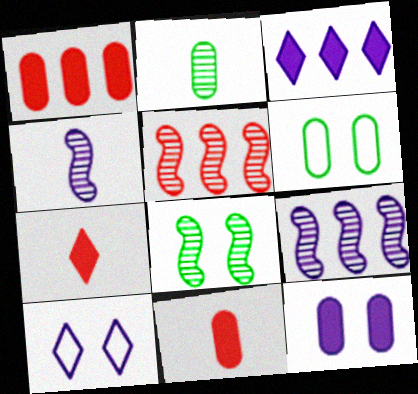[[4, 5, 8], 
[6, 7, 9]]